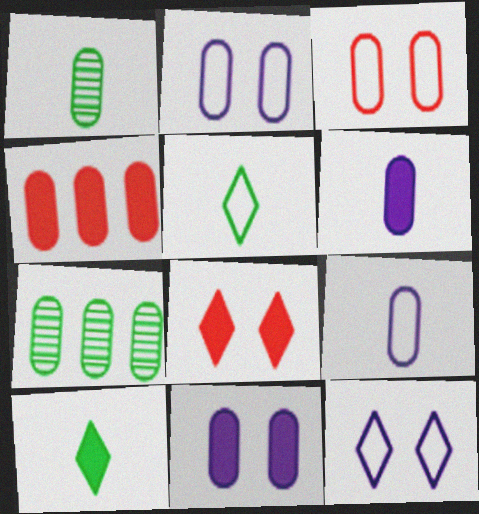[[1, 2, 4], 
[3, 6, 7]]